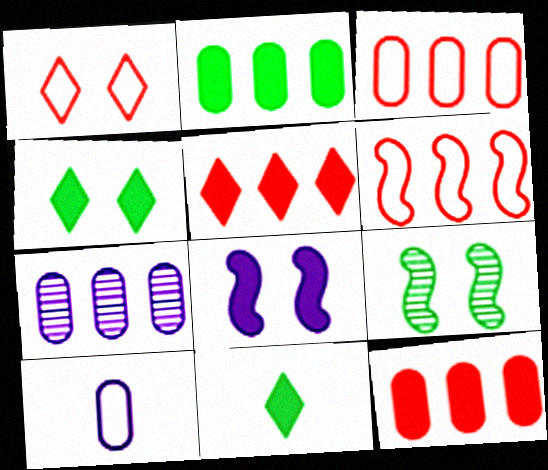[[2, 3, 7], 
[5, 9, 10], 
[8, 11, 12]]